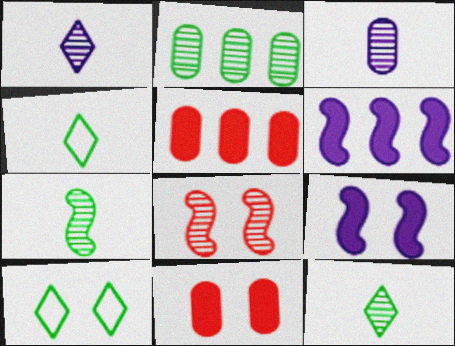[[1, 2, 8]]